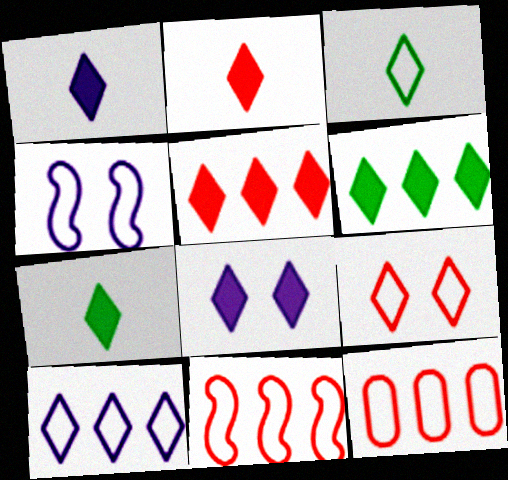[[1, 2, 7], 
[2, 6, 8], 
[3, 4, 12], 
[3, 9, 10], 
[5, 7, 8]]